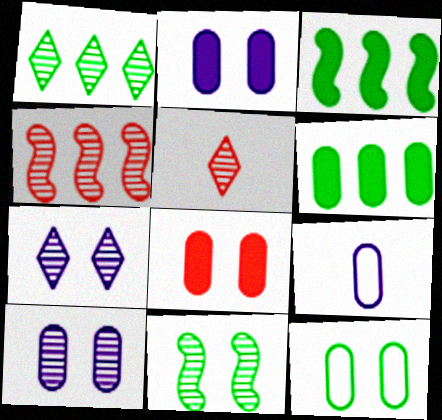[[1, 5, 7], 
[8, 10, 12]]